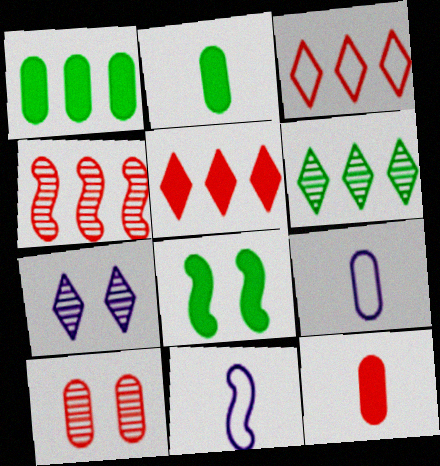[[1, 9, 10], 
[4, 8, 11]]